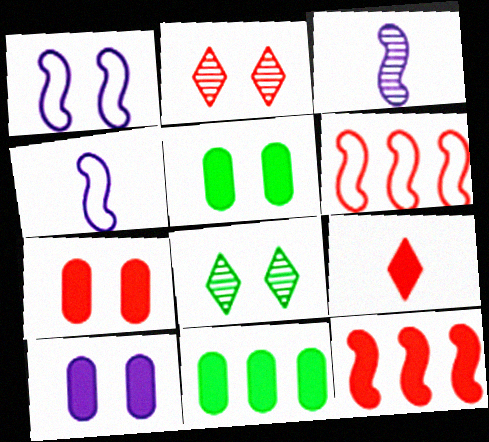[[1, 2, 5], 
[1, 7, 8], 
[2, 4, 11], 
[5, 7, 10], 
[7, 9, 12]]